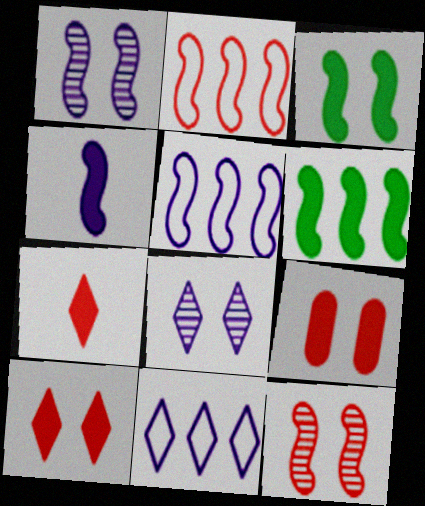[[1, 4, 5]]